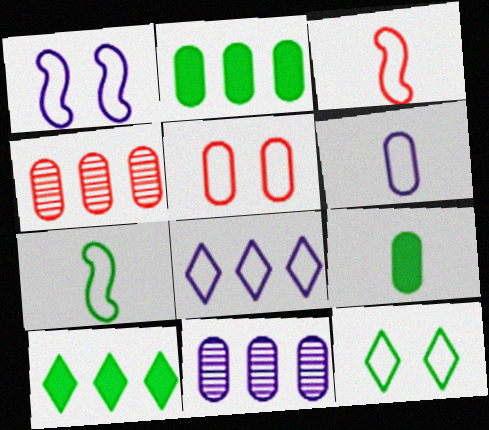[[1, 5, 12], 
[1, 6, 8], 
[5, 7, 8], 
[5, 9, 11]]